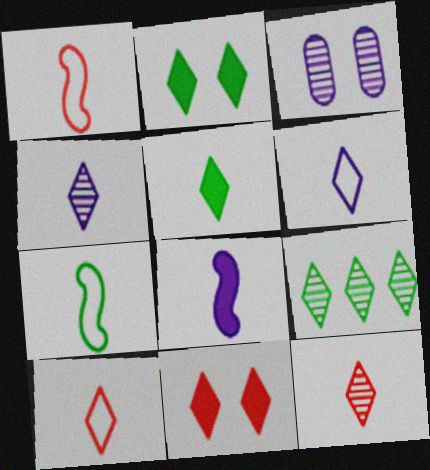[[4, 5, 10], 
[5, 6, 12], 
[6, 9, 11]]